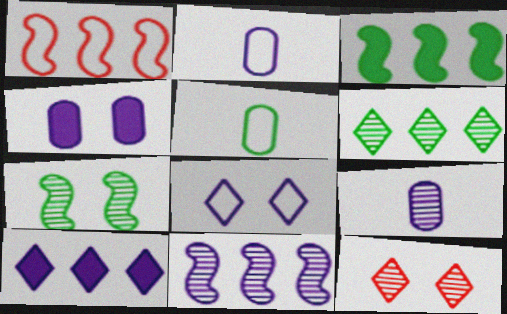[[1, 3, 11], 
[1, 5, 8], 
[2, 3, 12]]